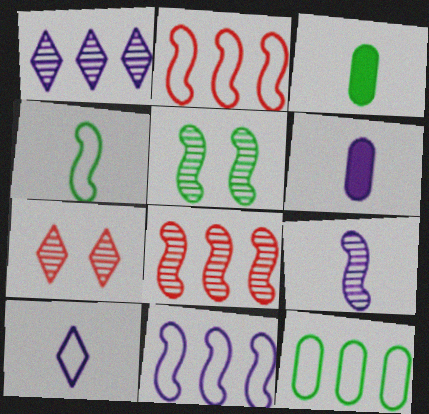[[3, 7, 11], 
[5, 8, 9], 
[6, 9, 10]]